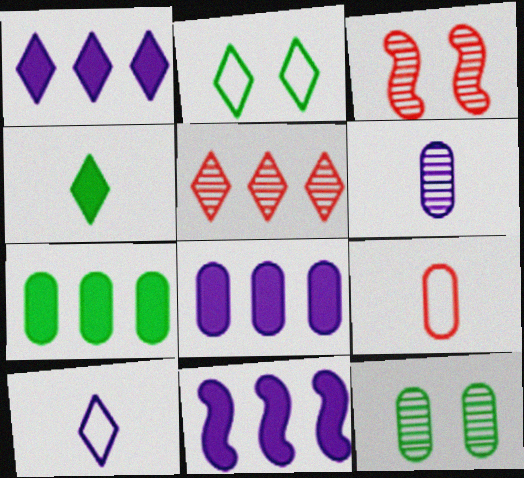[[1, 8, 11], 
[3, 7, 10], 
[8, 9, 12]]